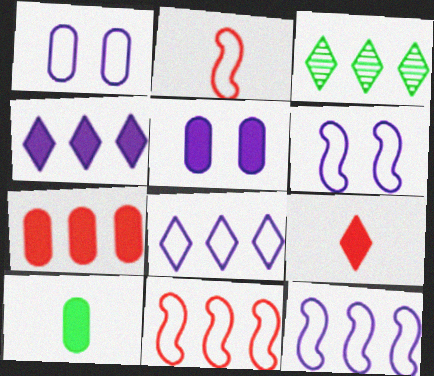[[2, 3, 5], 
[3, 7, 12], 
[5, 7, 10]]